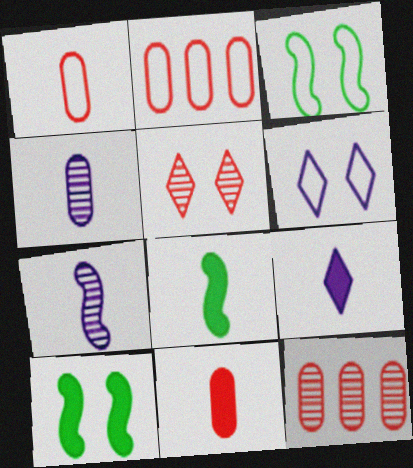[[3, 9, 12], 
[6, 8, 12], 
[8, 9, 11]]